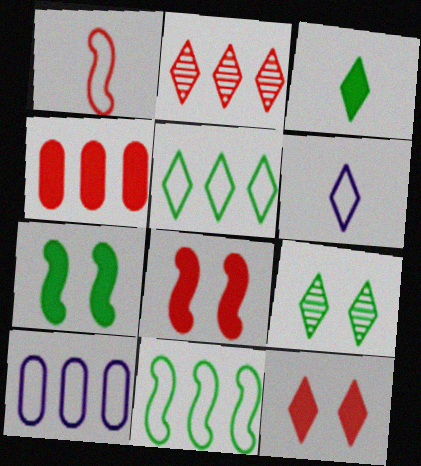[[3, 5, 9]]